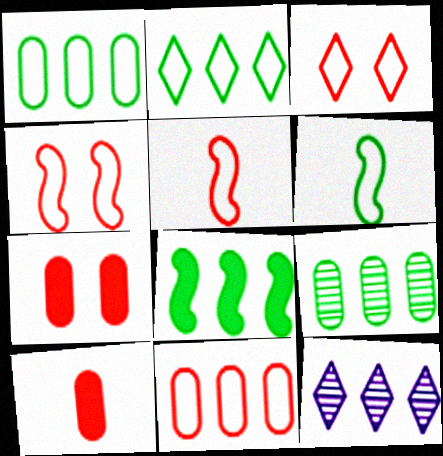[[2, 8, 9], 
[3, 5, 11], 
[6, 7, 12], 
[8, 11, 12]]